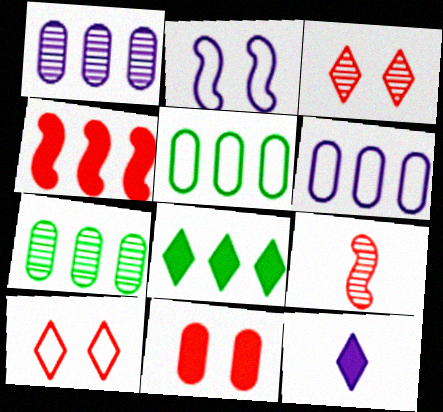[[1, 2, 12]]